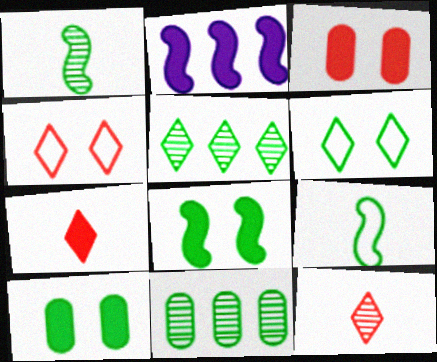[[2, 7, 10], 
[5, 9, 10]]